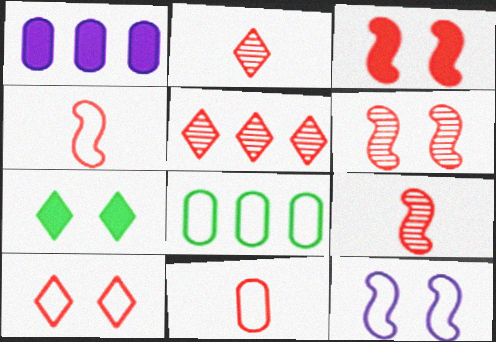[[3, 5, 11]]